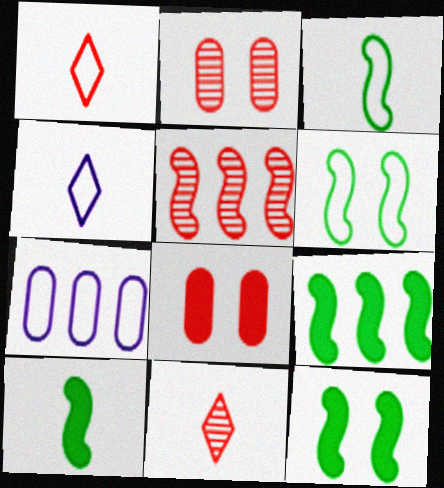[[1, 5, 8], 
[1, 6, 7], 
[2, 4, 9], 
[2, 5, 11], 
[7, 11, 12], 
[9, 10, 12]]